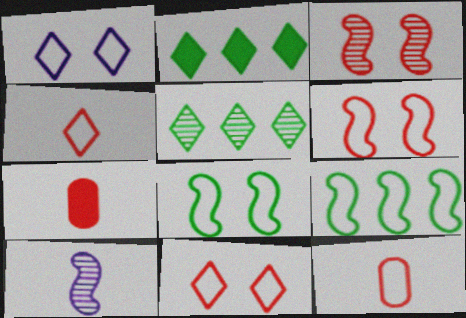[[1, 9, 12]]